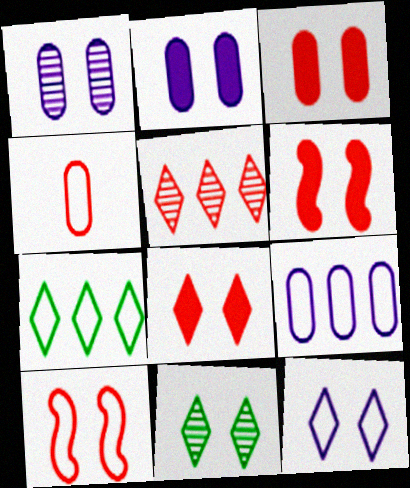[[2, 10, 11], 
[3, 6, 8], 
[4, 5, 6], 
[8, 11, 12]]